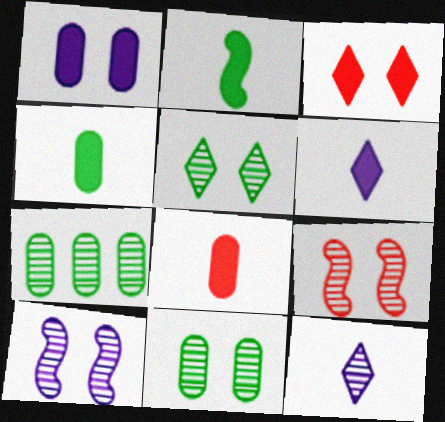[[2, 6, 8], 
[7, 9, 12]]